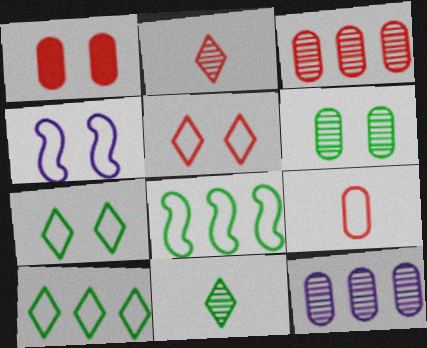[[1, 3, 9], 
[4, 9, 10]]